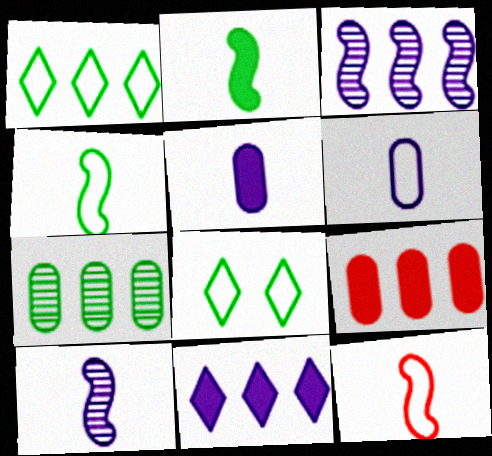[[1, 3, 9], 
[2, 7, 8], 
[2, 10, 12], 
[8, 9, 10]]